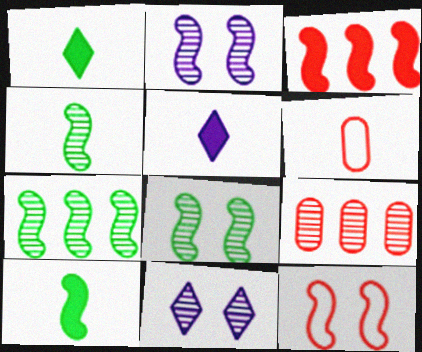[[4, 5, 6], 
[4, 7, 8], 
[4, 9, 11]]